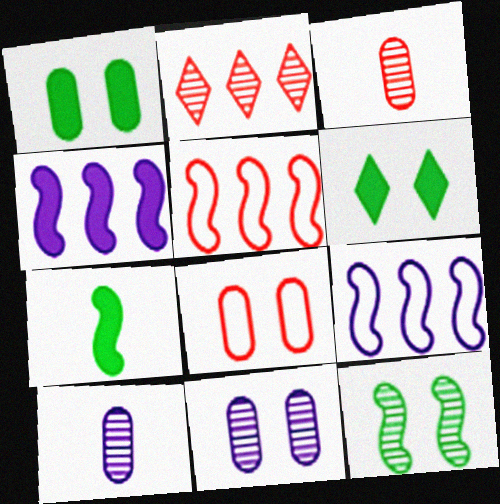[[1, 8, 11], 
[2, 10, 12], 
[3, 6, 9], 
[5, 6, 10]]